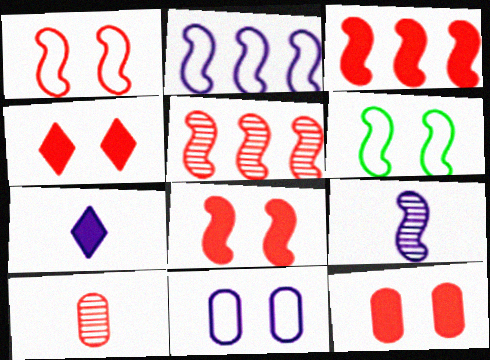[[3, 6, 9], 
[4, 8, 12]]